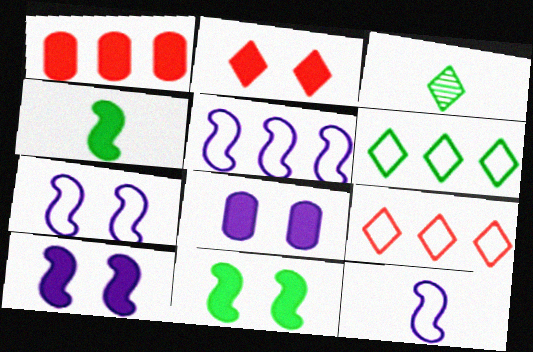[[1, 3, 7], 
[2, 8, 11], 
[5, 7, 12]]